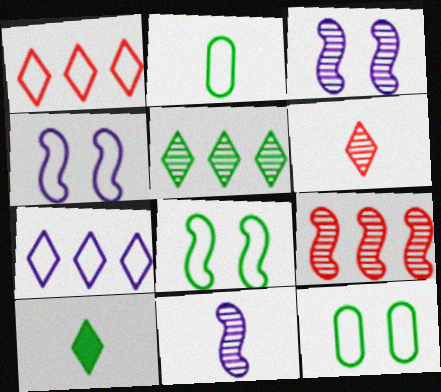[[1, 2, 4]]